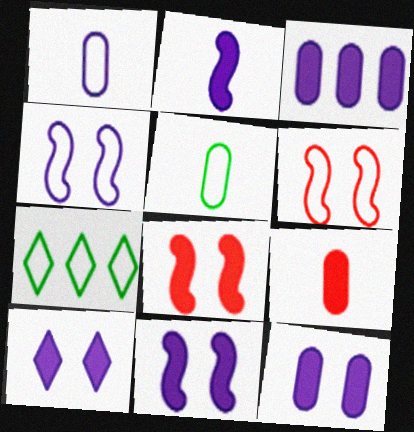[[1, 6, 7], 
[2, 3, 10], 
[10, 11, 12]]